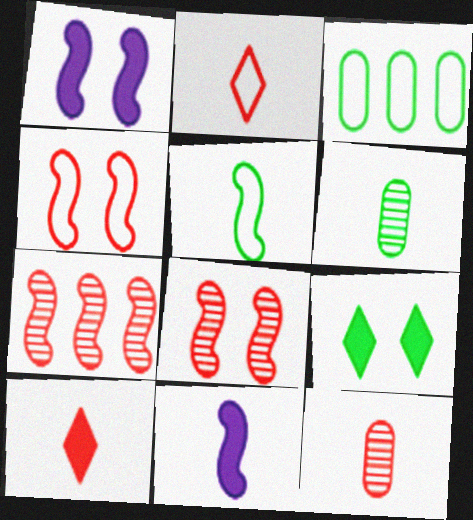[[1, 5, 7], 
[2, 6, 11]]